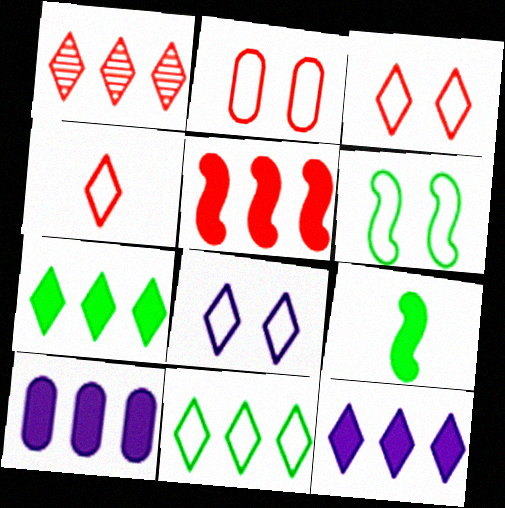[[1, 11, 12], 
[2, 6, 8], 
[4, 8, 11], 
[5, 7, 10]]